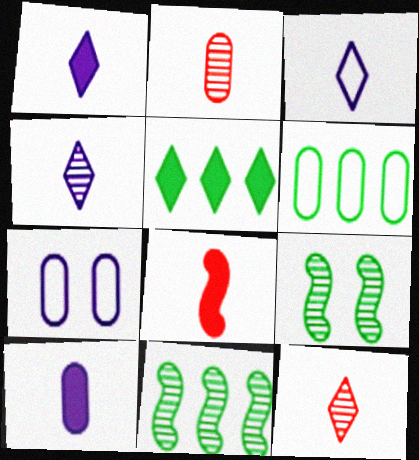[[1, 3, 4], 
[5, 6, 11]]